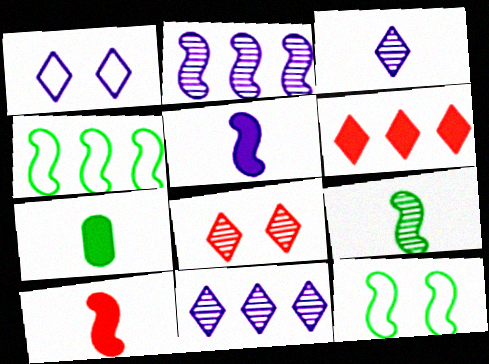[[2, 10, 12]]